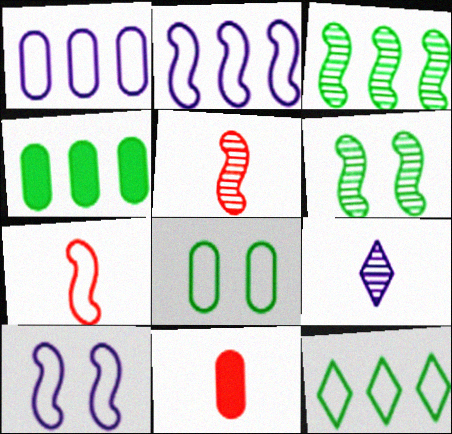[[3, 4, 12]]